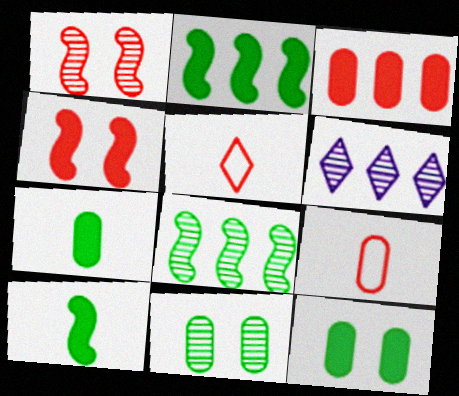[[1, 3, 5]]